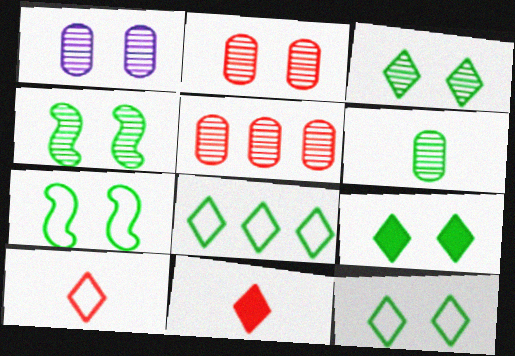[[1, 5, 6], 
[3, 9, 12]]